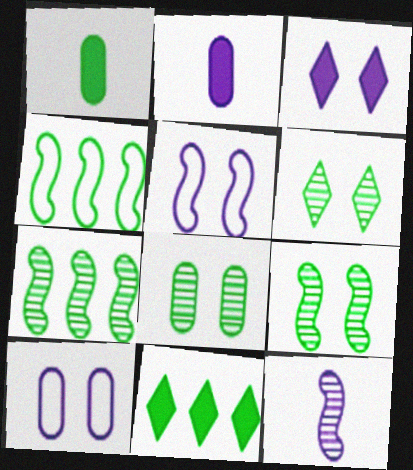[[1, 4, 6], 
[6, 8, 9]]